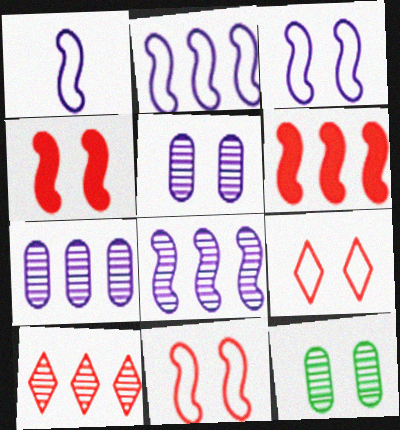[[1, 2, 3]]